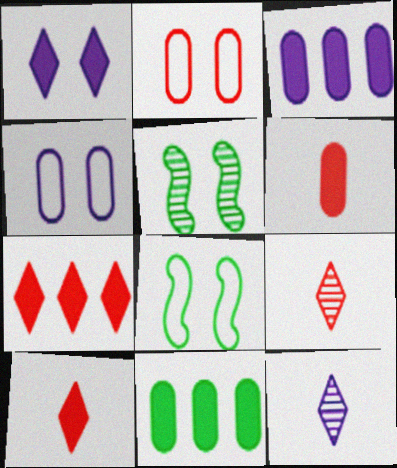[[1, 2, 5], 
[3, 8, 9]]